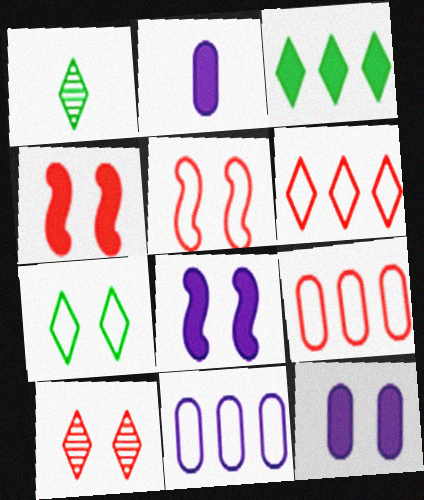[[1, 3, 7], 
[1, 4, 11], 
[1, 8, 9], 
[2, 3, 4]]